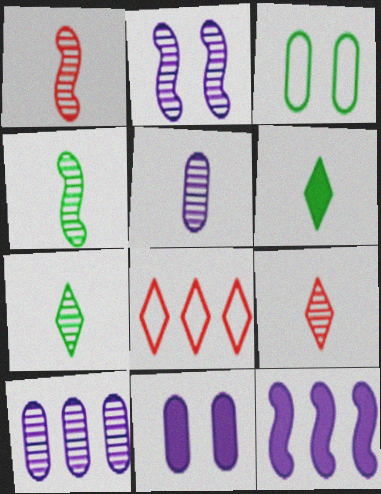[[1, 5, 7], 
[3, 9, 12], 
[4, 5, 9], 
[4, 8, 11]]